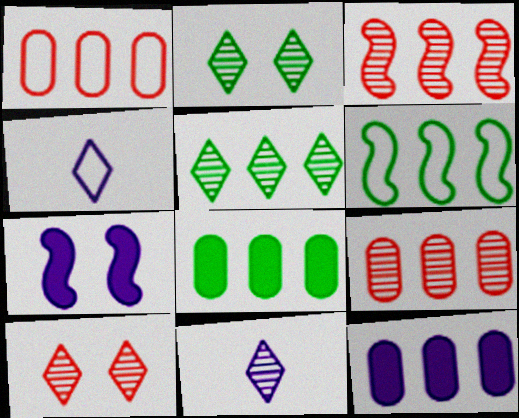[[5, 6, 8], 
[5, 10, 11]]